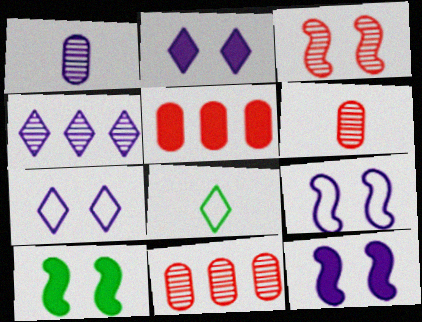[[3, 9, 10], 
[8, 11, 12]]